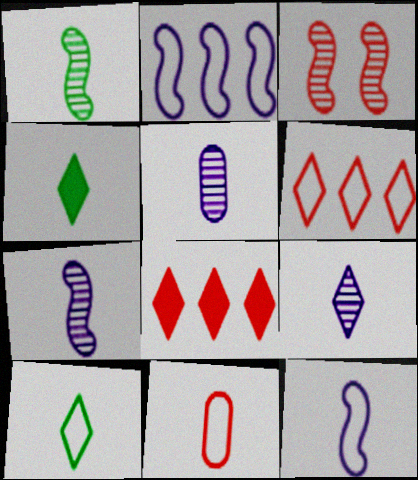[[3, 8, 11], 
[4, 7, 11], 
[5, 7, 9], 
[10, 11, 12]]